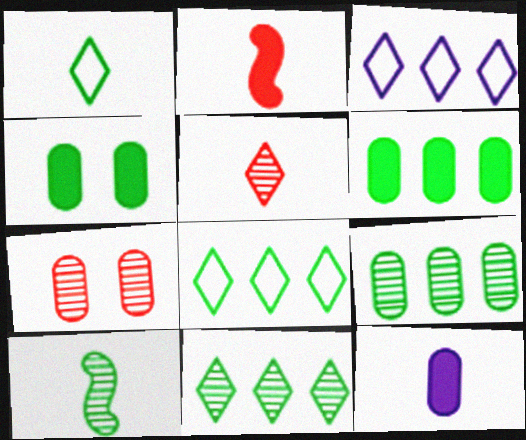[[4, 8, 10]]